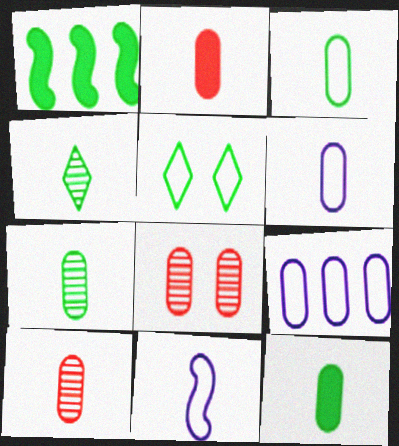[[1, 5, 7], 
[2, 4, 11], 
[2, 6, 7], 
[3, 7, 12], 
[6, 10, 12], 
[8, 9, 12]]